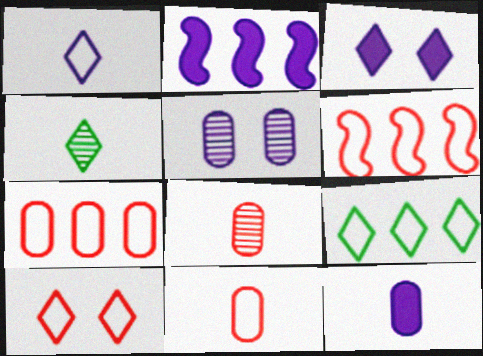[[1, 2, 5], 
[1, 9, 10], 
[2, 3, 12], 
[6, 10, 11]]